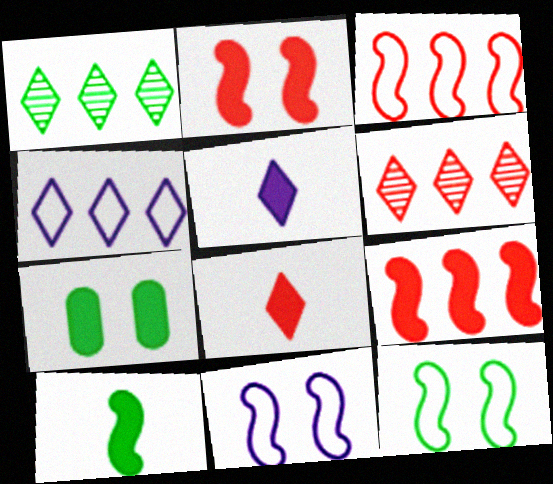[[5, 7, 9]]